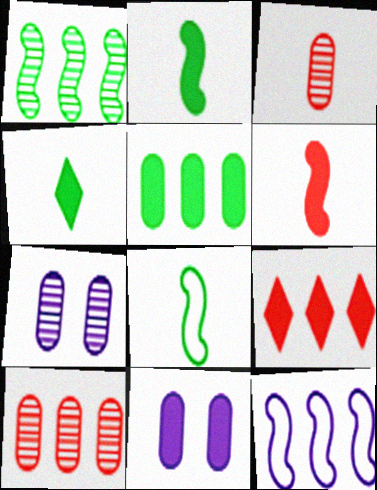[[2, 9, 11], 
[7, 8, 9]]